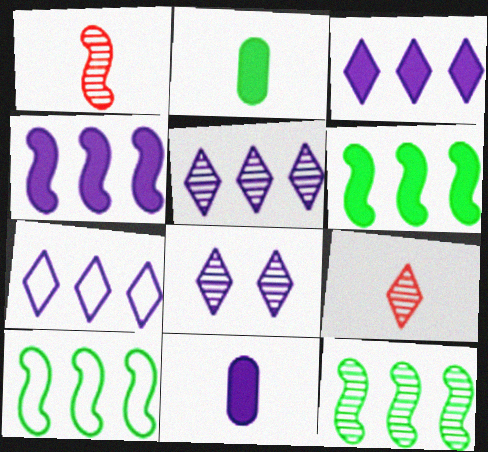[[3, 5, 7], 
[6, 10, 12]]